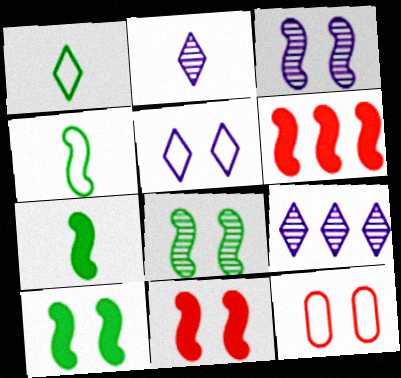[[3, 4, 6], 
[7, 9, 12]]